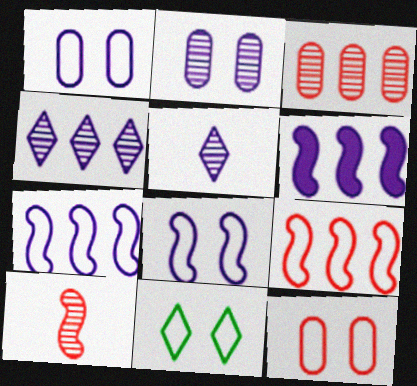[[1, 5, 6], 
[8, 11, 12]]